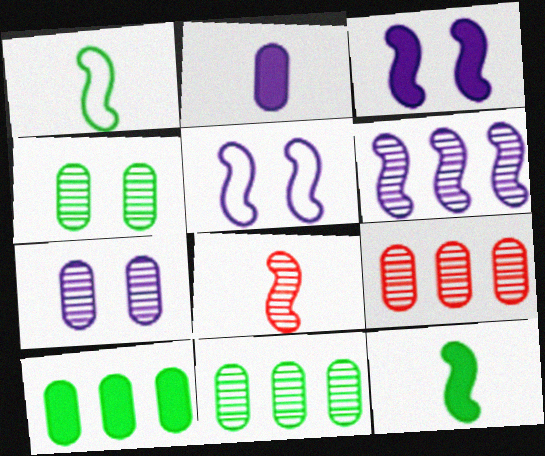[]